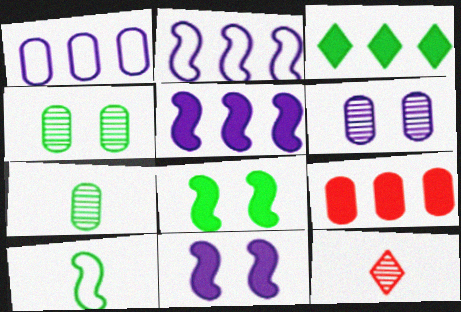[[1, 8, 12], 
[3, 4, 10], 
[3, 5, 9]]